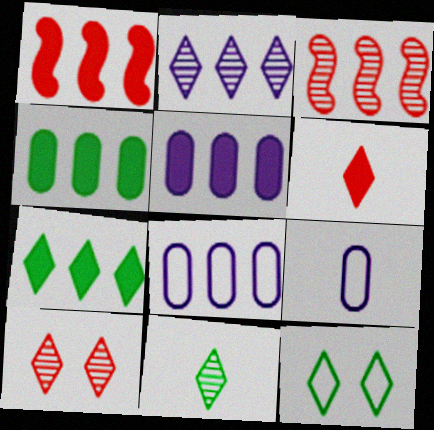[[1, 5, 7], 
[2, 6, 12], 
[2, 10, 11], 
[3, 7, 8], 
[7, 11, 12]]